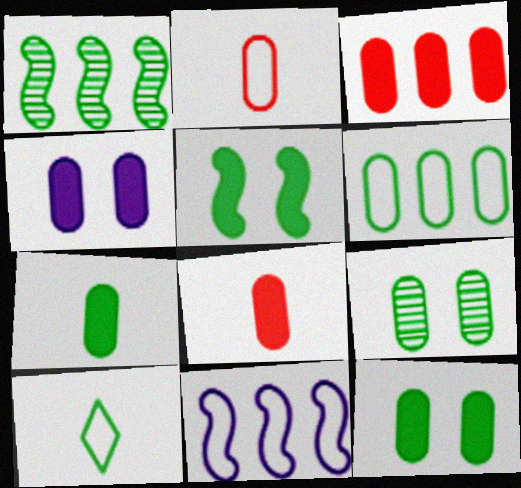[[1, 10, 12], 
[3, 4, 7], 
[6, 7, 9]]